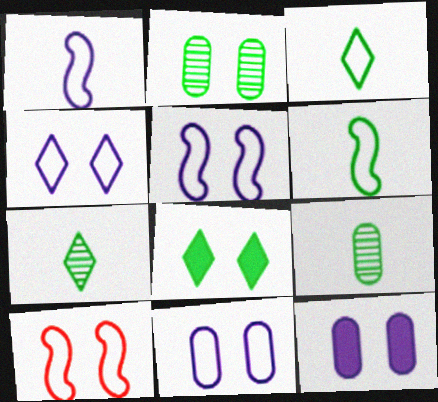[[4, 5, 11]]